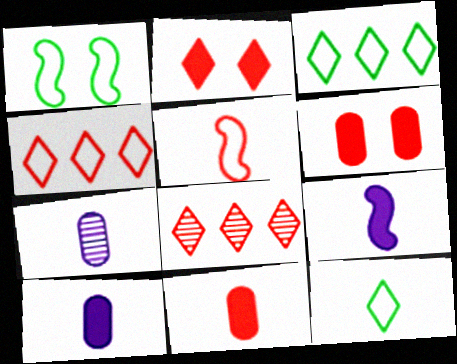[[1, 8, 10], 
[5, 6, 8]]